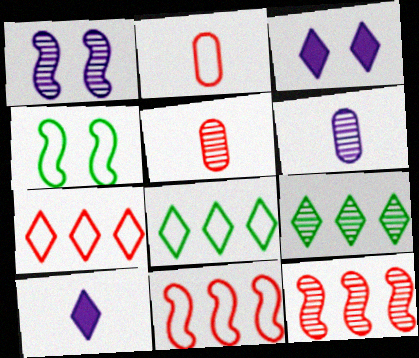[[1, 5, 9]]